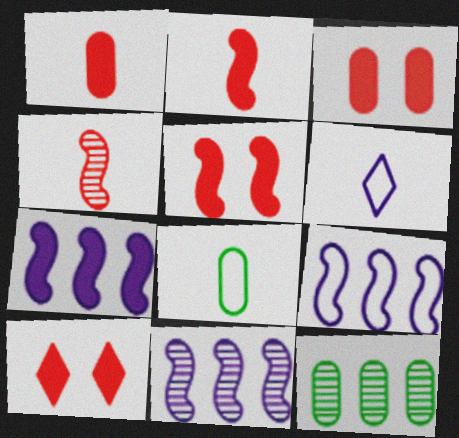[[3, 5, 10], 
[5, 6, 12], 
[7, 9, 11], 
[8, 10, 11]]